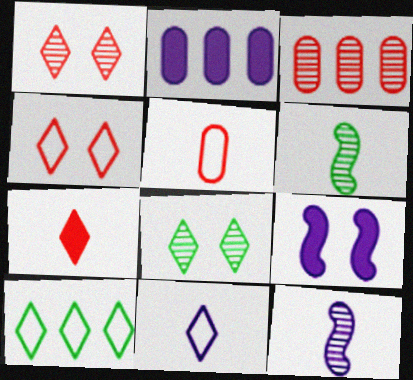[[2, 4, 6], 
[3, 8, 12], 
[4, 10, 11]]